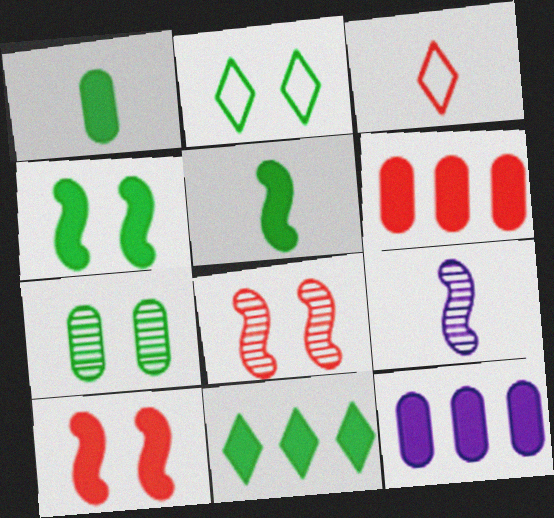[[1, 3, 9], 
[1, 4, 11], 
[2, 4, 7], 
[2, 6, 9], 
[3, 6, 8]]